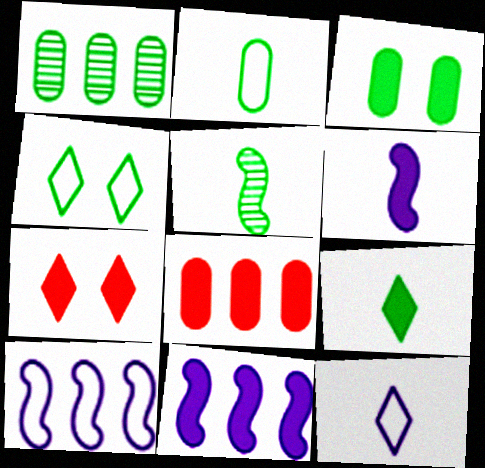[[1, 2, 3], 
[2, 5, 9]]